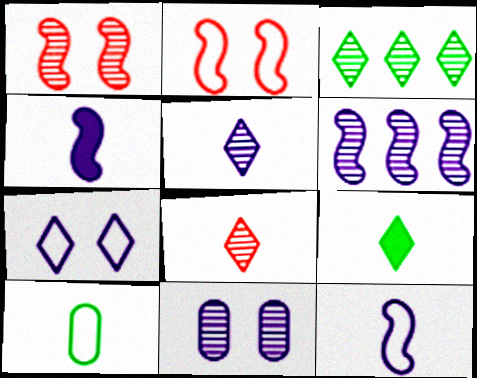[[4, 8, 10], 
[5, 6, 11]]